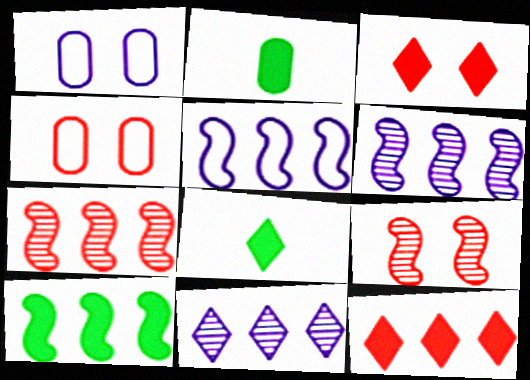[[1, 7, 8], 
[3, 4, 9], 
[4, 6, 8], 
[5, 7, 10]]